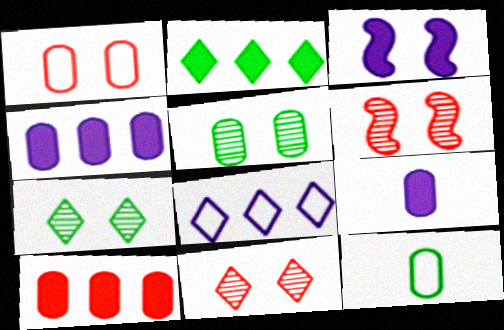[[1, 3, 7]]